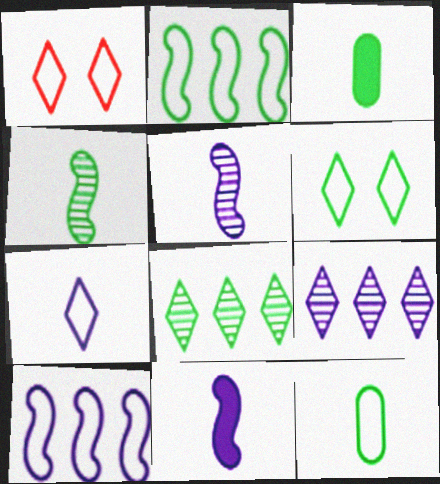[[1, 10, 12], 
[2, 6, 12]]